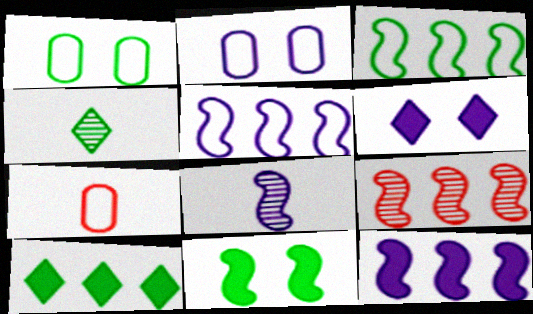[[3, 9, 12]]